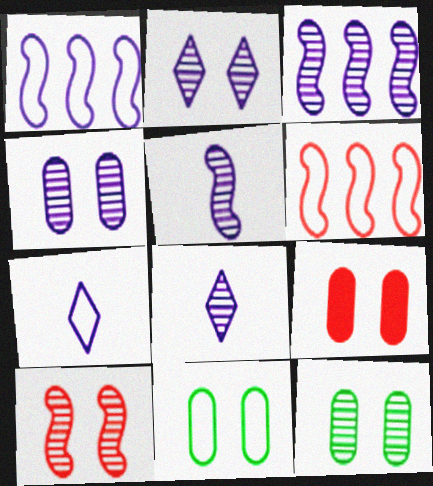[[2, 10, 12], 
[3, 4, 8], 
[4, 9, 11], 
[6, 7, 11]]